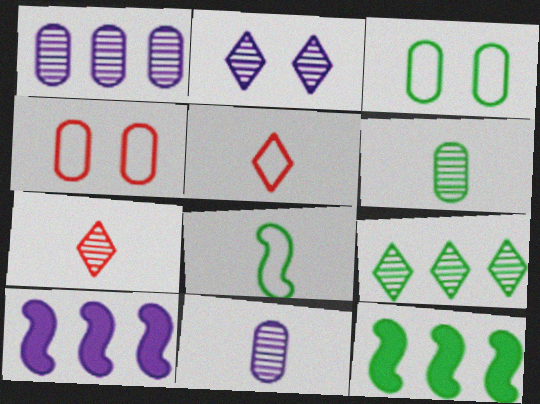[[2, 7, 9], 
[3, 7, 10]]